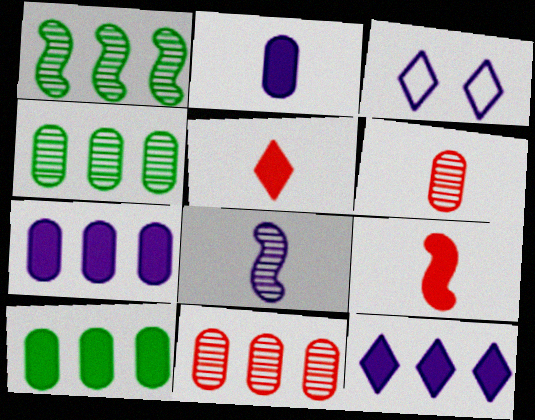[[3, 4, 9], 
[3, 7, 8]]